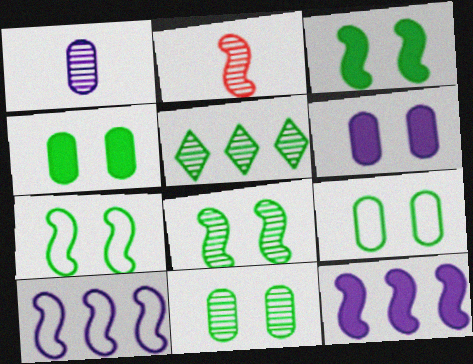[[2, 3, 10], 
[2, 7, 12], 
[3, 7, 8], 
[4, 9, 11]]